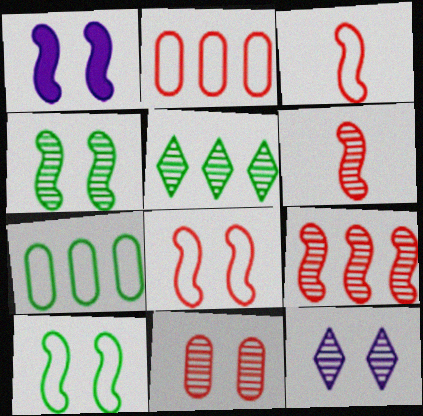[[1, 4, 8], 
[4, 11, 12]]